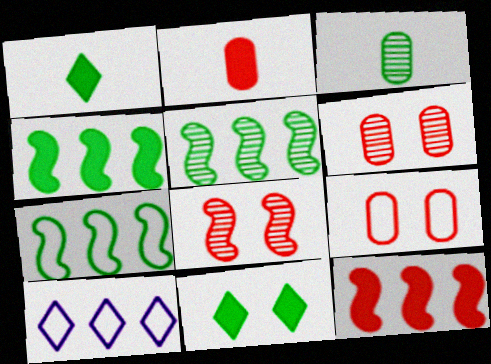[[3, 7, 11], 
[4, 5, 7]]